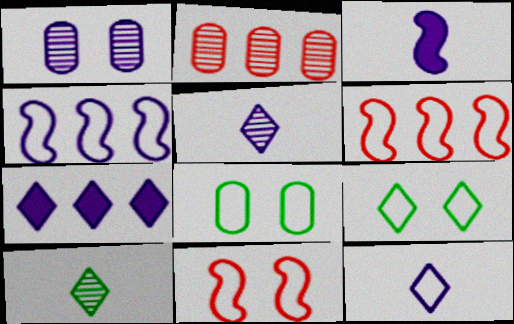[[2, 3, 9], 
[6, 8, 12]]